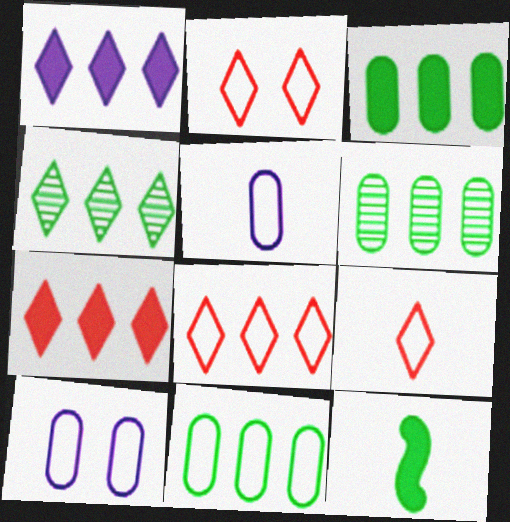[[1, 4, 8], 
[2, 8, 9], 
[3, 6, 11]]